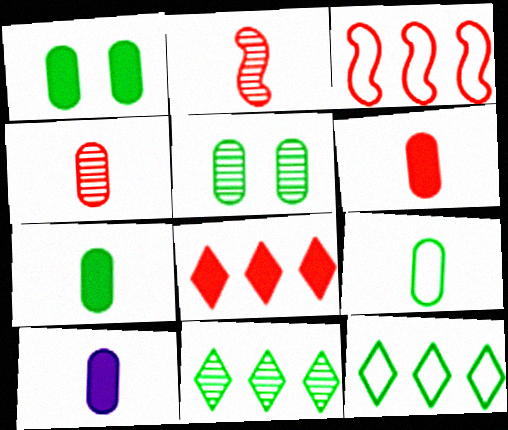[[4, 9, 10], 
[6, 7, 10]]